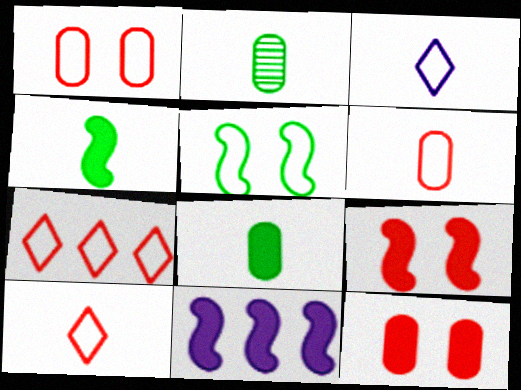[[4, 9, 11]]